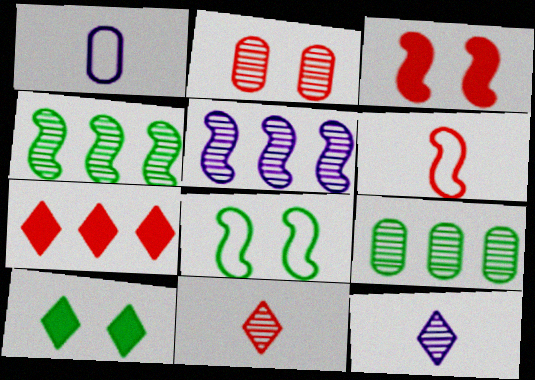[[2, 4, 12], 
[2, 6, 7]]